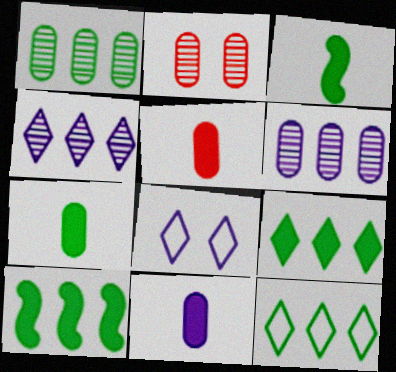[[1, 10, 12], 
[5, 7, 11]]